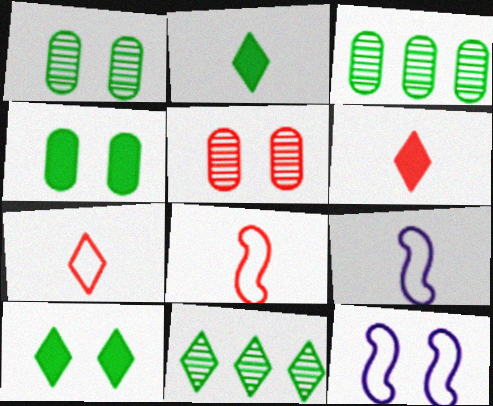[[3, 6, 12], 
[5, 10, 12]]